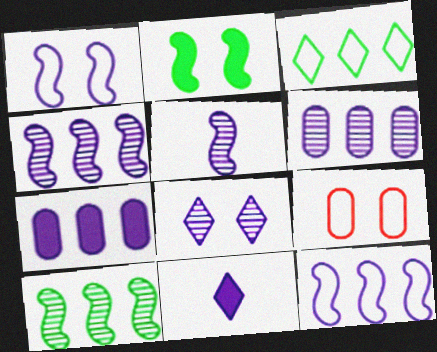[[1, 6, 11], 
[2, 8, 9], 
[5, 6, 8], 
[9, 10, 11]]